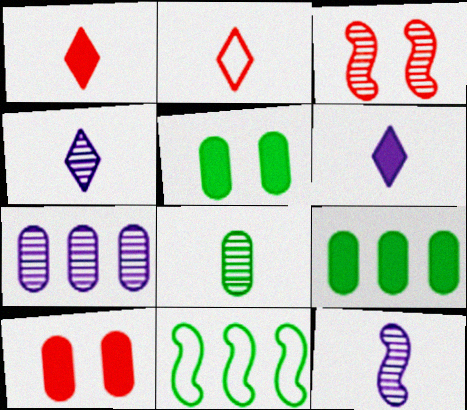[[4, 10, 11]]